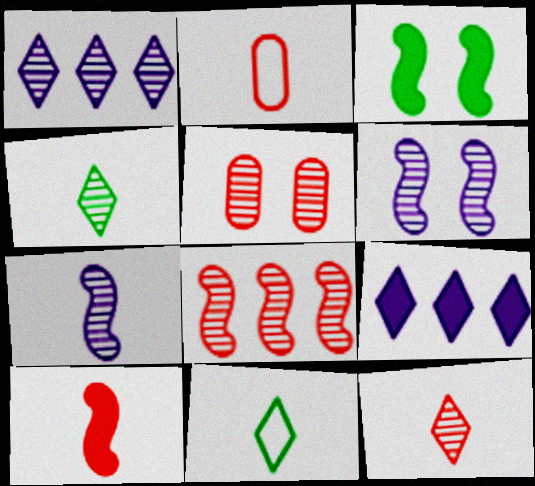[[1, 2, 3], 
[2, 10, 12], 
[5, 8, 12]]